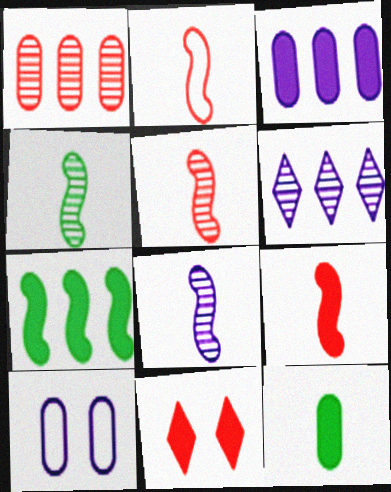[[1, 2, 11], 
[1, 10, 12], 
[2, 5, 9], 
[4, 5, 8]]